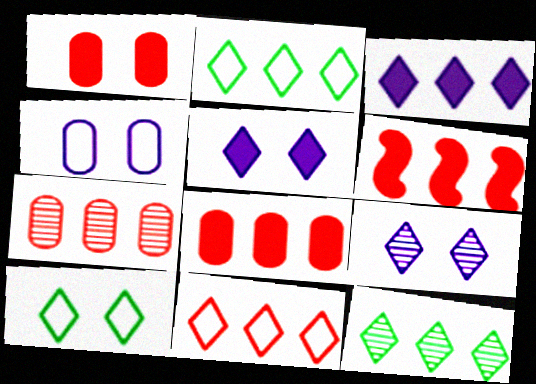[[3, 11, 12], 
[6, 7, 11]]